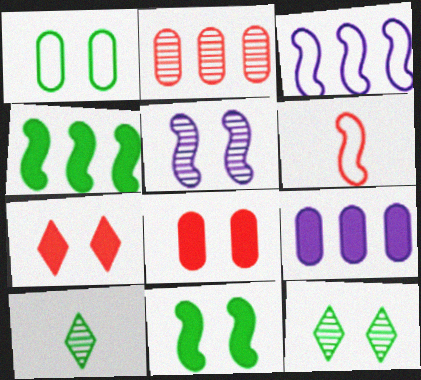[[1, 4, 10], 
[1, 5, 7], 
[1, 11, 12], 
[2, 5, 10], 
[2, 6, 7], 
[3, 8, 10], 
[4, 5, 6], 
[6, 9, 12]]